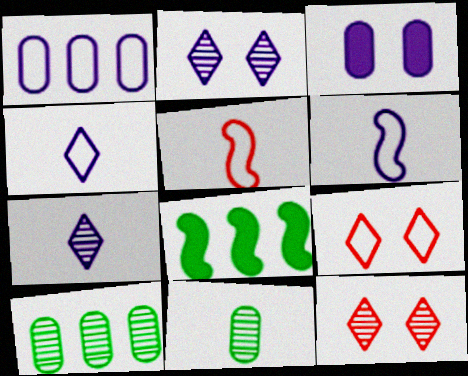[]